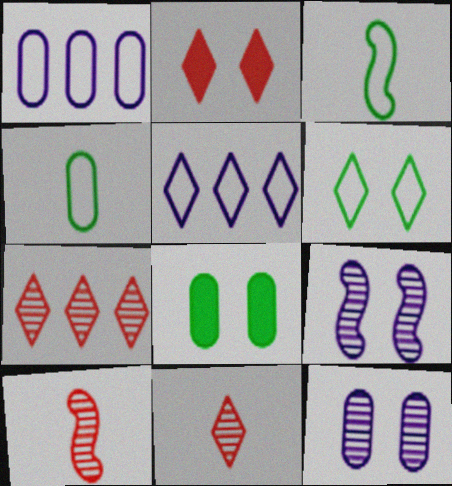[[5, 8, 10]]